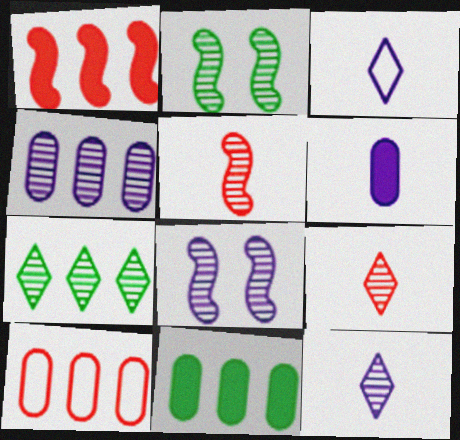[[2, 4, 9], 
[4, 8, 12], 
[4, 10, 11]]